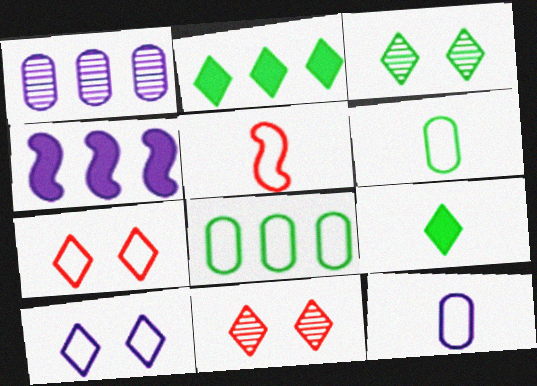[[4, 6, 11], 
[5, 8, 10]]